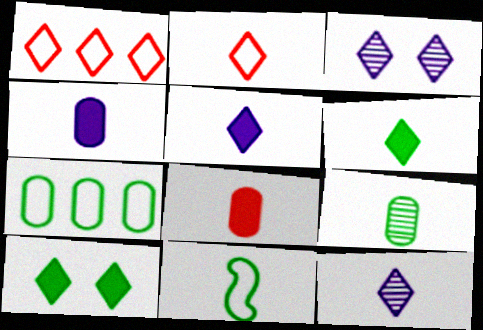[[1, 3, 6], 
[1, 10, 12], 
[2, 6, 12], 
[6, 9, 11], 
[8, 11, 12]]